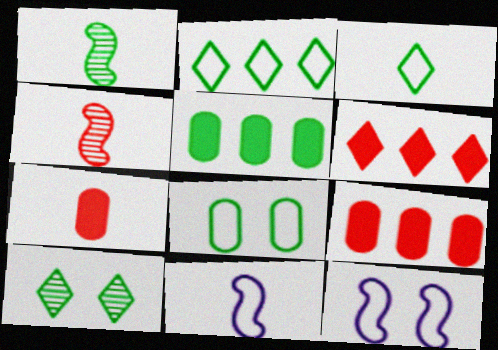[[9, 10, 11]]